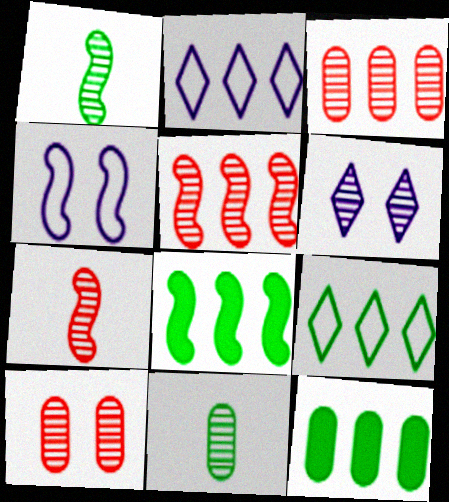[[1, 3, 6], 
[2, 3, 8], 
[2, 5, 12], 
[4, 7, 8], 
[5, 6, 11]]